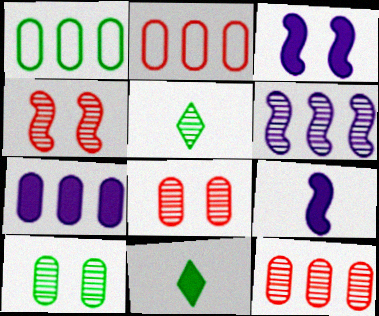[[1, 7, 12], 
[2, 3, 5], 
[5, 6, 8]]